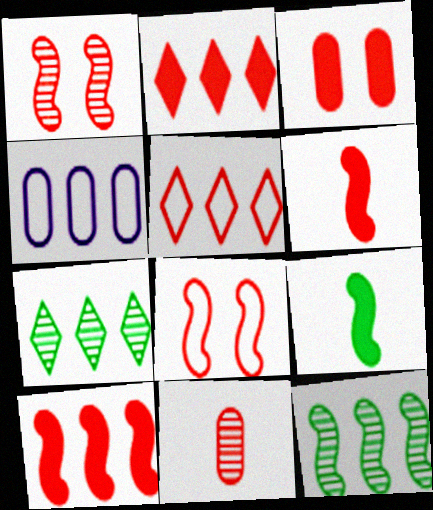[[2, 3, 6], 
[2, 4, 12], 
[2, 8, 11], 
[4, 7, 10]]